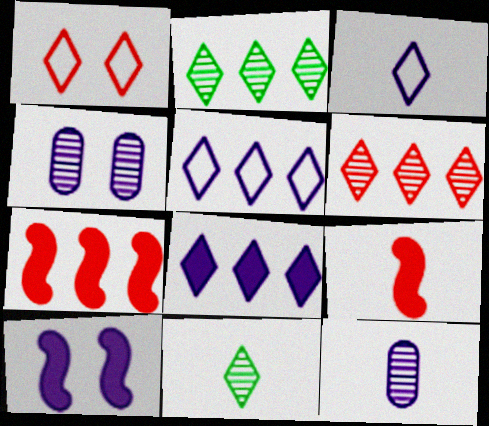[[1, 8, 11], 
[5, 10, 12]]